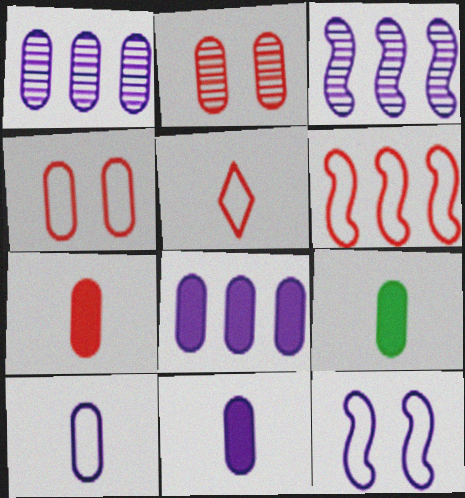[[1, 4, 9], 
[4, 5, 6], 
[7, 9, 11]]